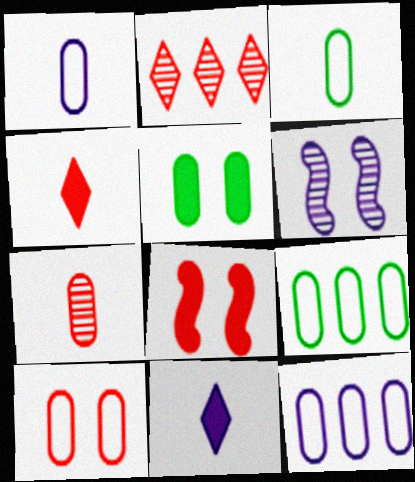[[1, 9, 10], 
[3, 10, 12], 
[4, 6, 9], 
[5, 7, 12], 
[6, 11, 12]]